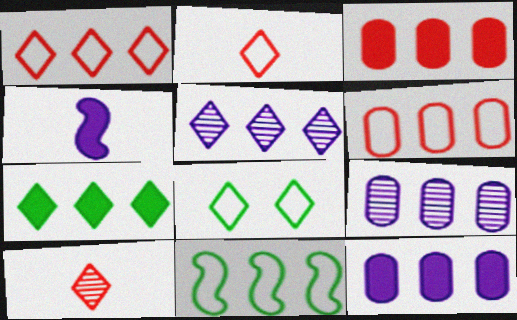[[1, 5, 7], 
[3, 5, 11]]